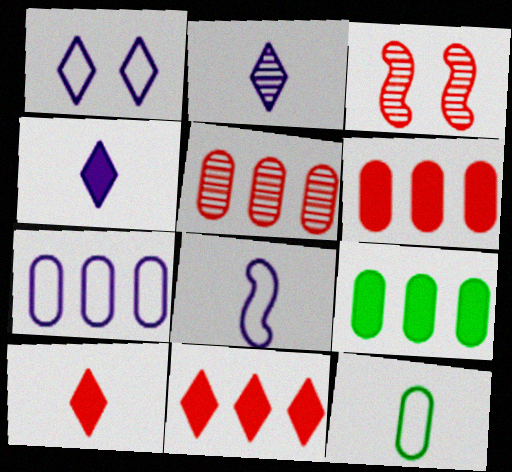[[1, 7, 8], 
[5, 7, 9]]